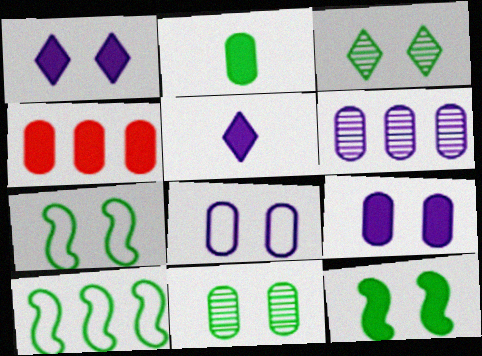[[2, 3, 10], 
[2, 4, 9], 
[4, 5, 12]]